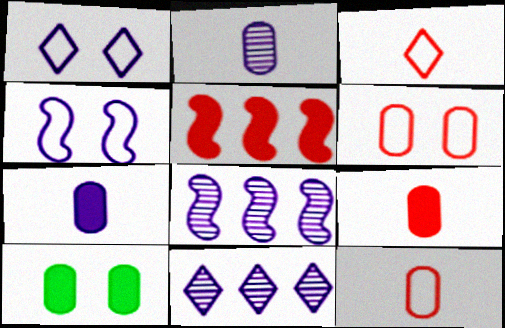[[1, 7, 8], 
[3, 8, 10], 
[4, 7, 11]]